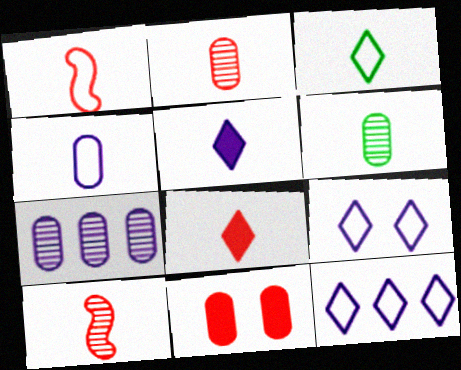[[1, 2, 8], 
[1, 3, 4], 
[1, 5, 6]]